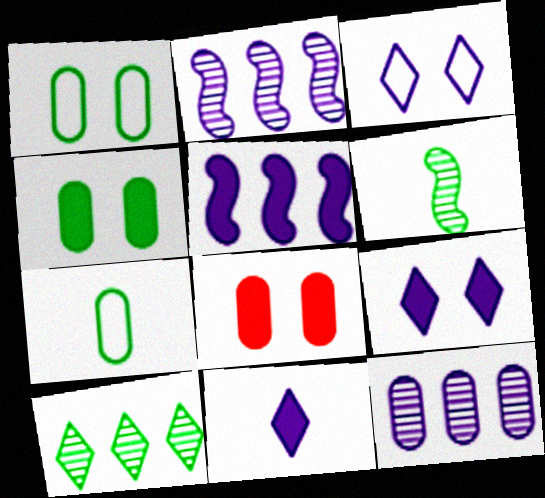[[7, 8, 12]]